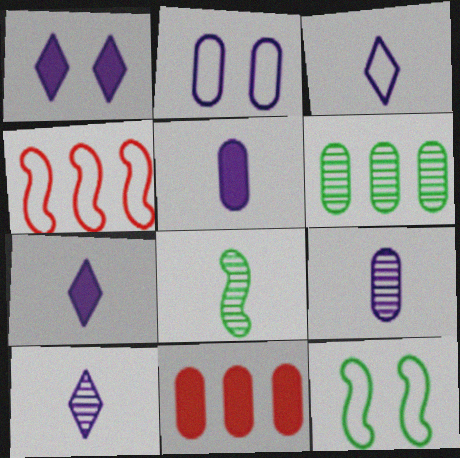[[3, 7, 10], 
[10, 11, 12]]